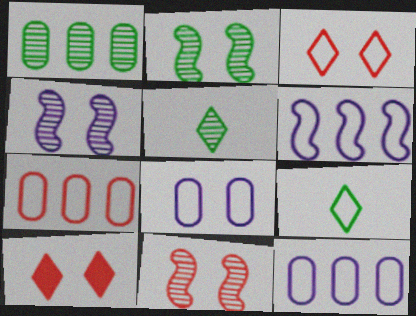[[1, 2, 5], 
[2, 4, 11], 
[2, 8, 10]]